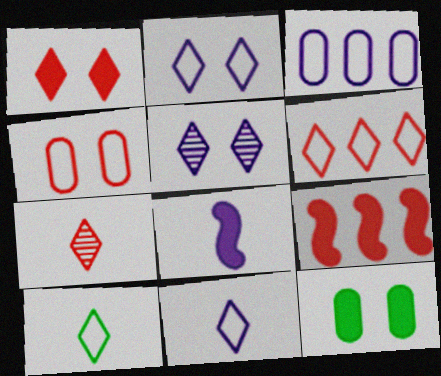[[1, 6, 7], 
[2, 6, 10], 
[3, 5, 8], 
[4, 7, 9]]